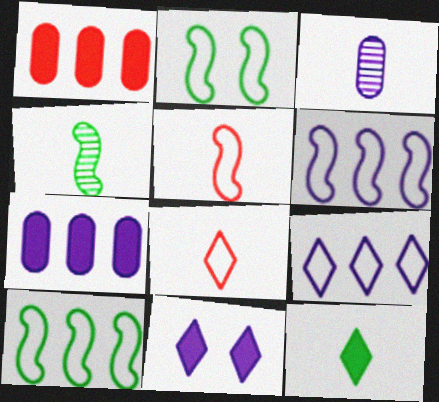[[2, 5, 6], 
[3, 5, 12], 
[3, 6, 11]]